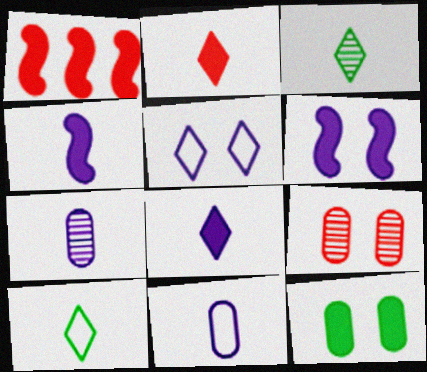[[1, 8, 12]]